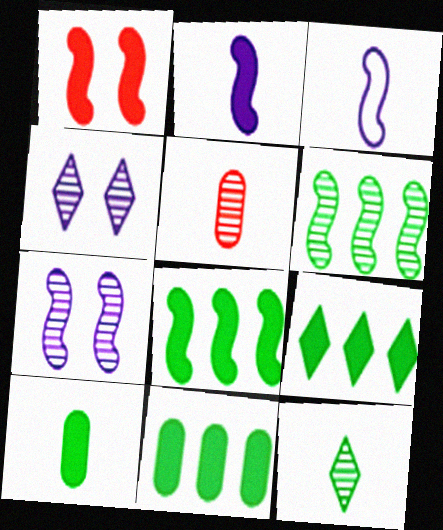[[1, 2, 8], 
[1, 3, 6], 
[4, 5, 6], 
[8, 9, 11]]